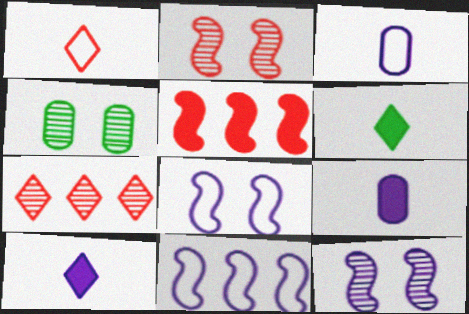[]